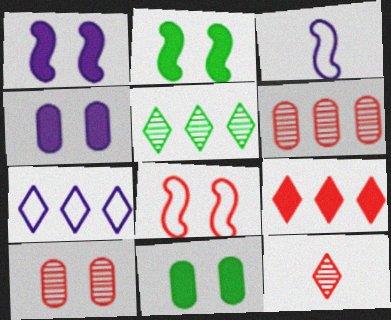[[5, 7, 9]]